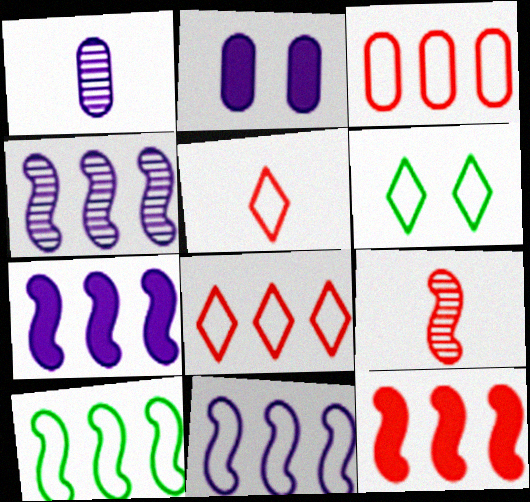[[1, 6, 12], 
[4, 7, 11], 
[4, 10, 12]]